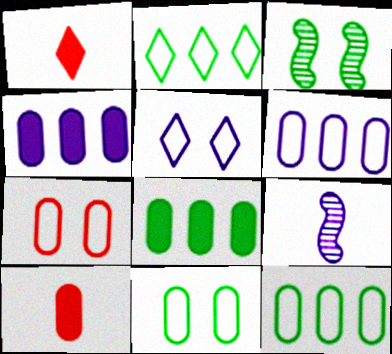[[1, 3, 6], 
[4, 5, 9]]